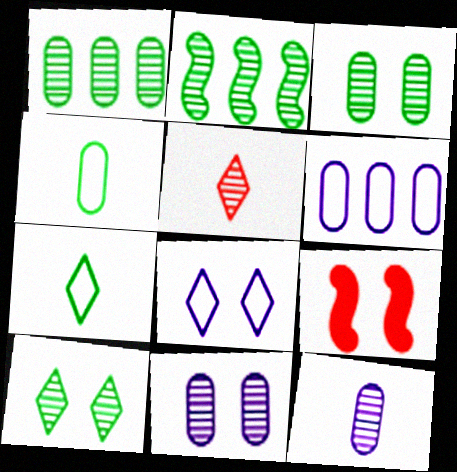[[2, 5, 11], 
[3, 8, 9]]